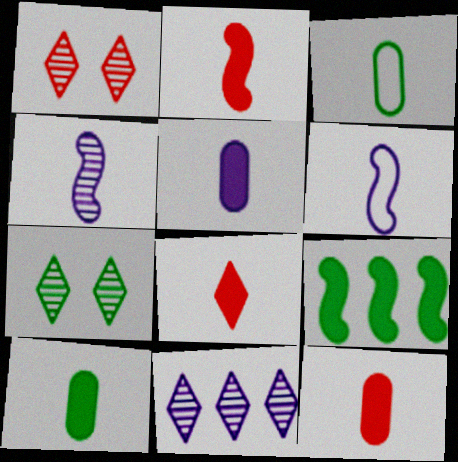[[2, 8, 12], 
[3, 4, 8], 
[3, 7, 9], 
[5, 10, 12]]